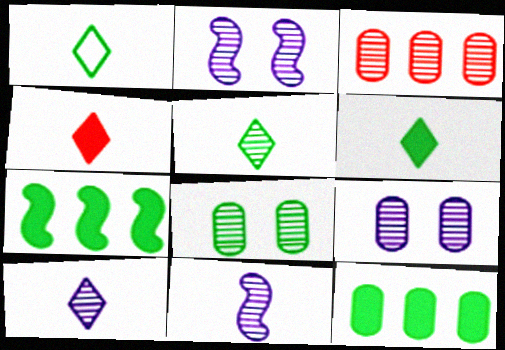[[1, 4, 10], 
[1, 5, 6], 
[1, 7, 8], 
[2, 3, 5]]